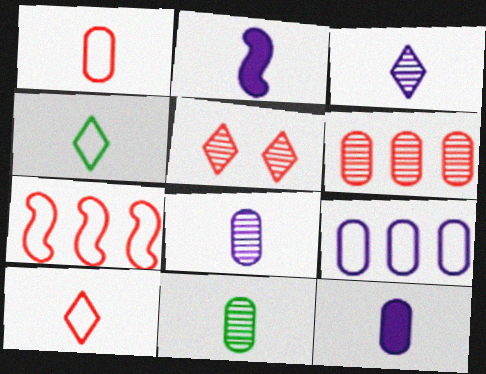[[1, 11, 12], 
[2, 10, 11]]